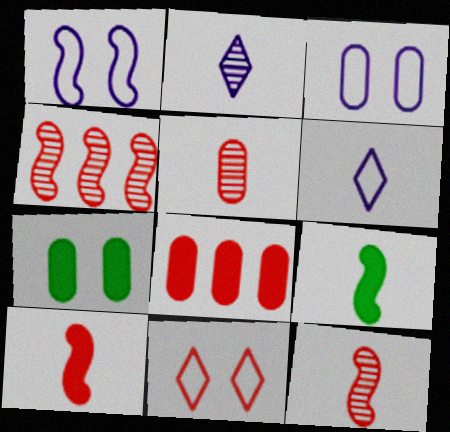[[1, 4, 9], 
[4, 6, 7], 
[5, 6, 9], 
[8, 11, 12]]